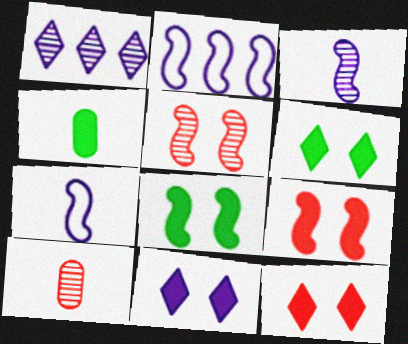[[2, 6, 10], 
[6, 11, 12]]